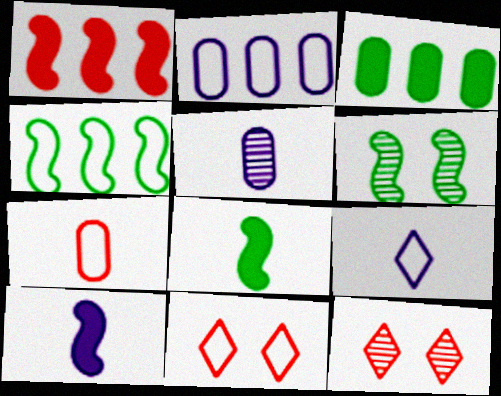[[1, 7, 12], 
[2, 8, 12], 
[4, 6, 8], 
[5, 9, 10]]